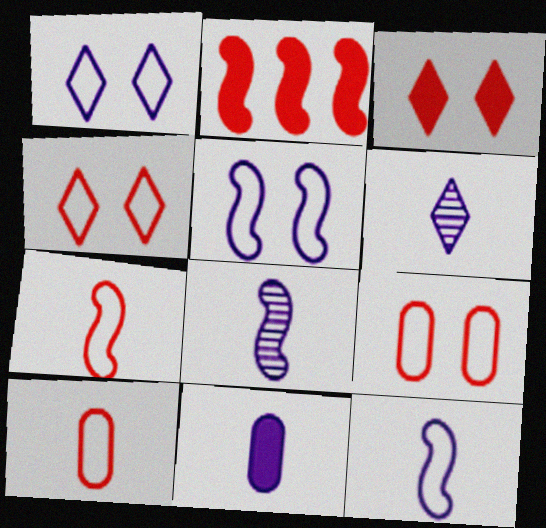[[6, 11, 12]]